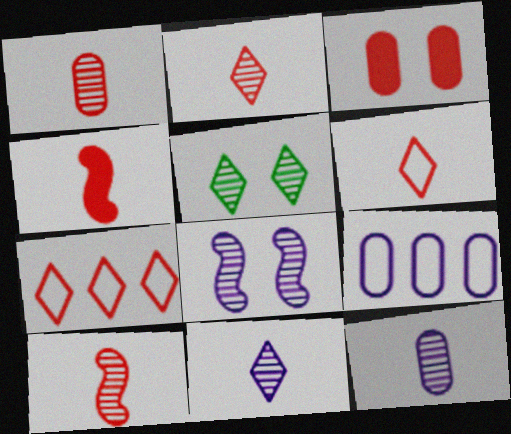[[1, 2, 10], 
[1, 4, 6], 
[3, 7, 10], 
[4, 5, 9]]